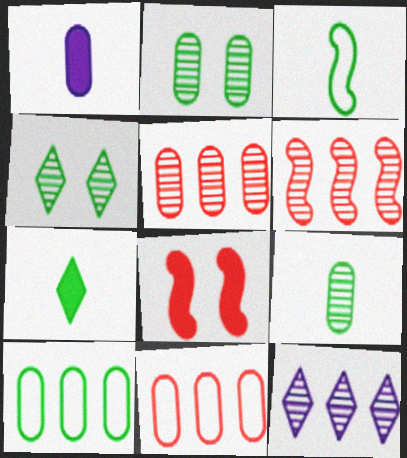[[1, 2, 11], 
[3, 7, 9]]